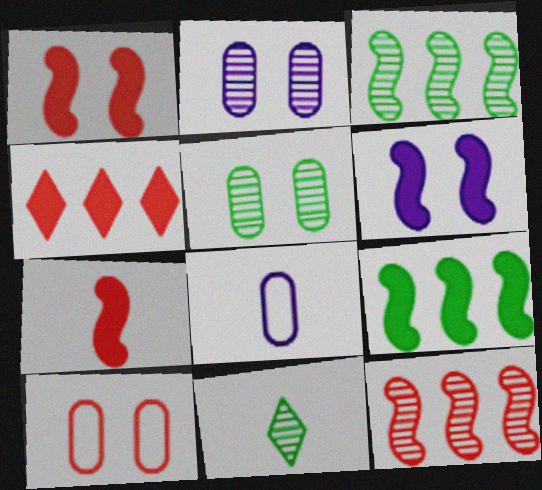[[2, 11, 12], 
[3, 5, 11], 
[6, 7, 9], 
[7, 8, 11]]